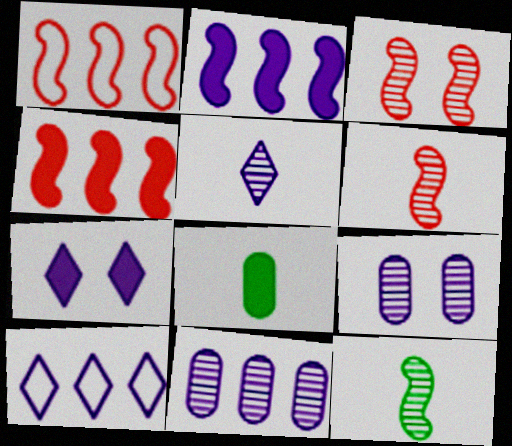[[2, 10, 11], 
[3, 8, 10], 
[4, 7, 8], 
[5, 7, 10]]